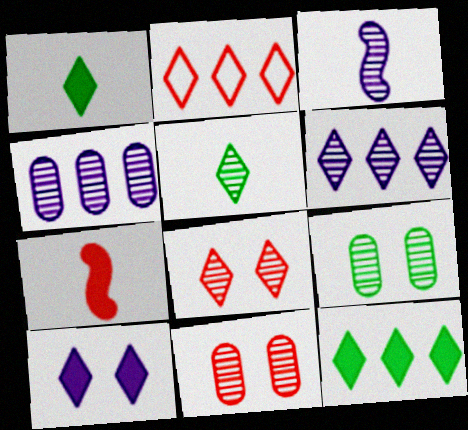[[2, 5, 10], 
[2, 6, 12], 
[2, 7, 11], 
[5, 6, 8]]